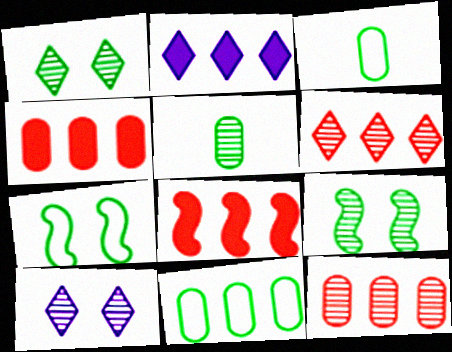[[3, 8, 10]]